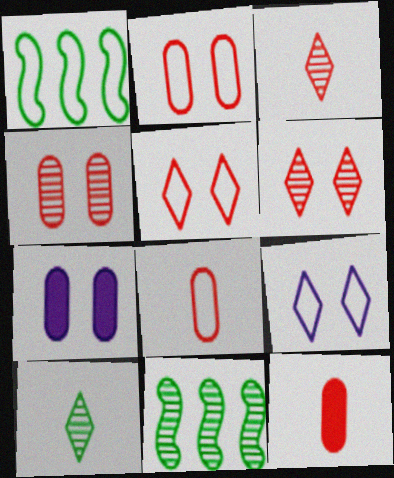[[1, 3, 7], 
[1, 8, 9], 
[9, 11, 12]]